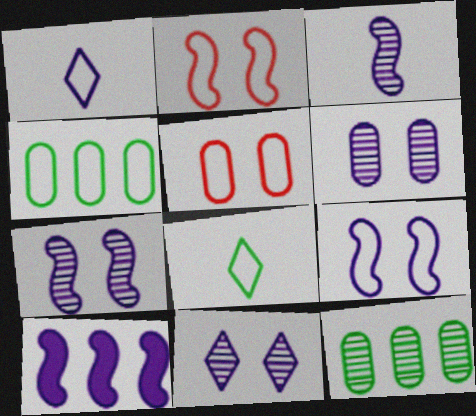[[1, 2, 4], 
[1, 6, 10], 
[3, 9, 10], 
[6, 7, 11]]